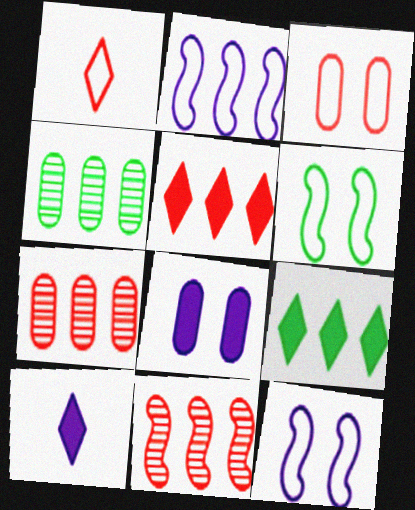[[2, 4, 5], 
[2, 7, 9], 
[6, 7, 10]]